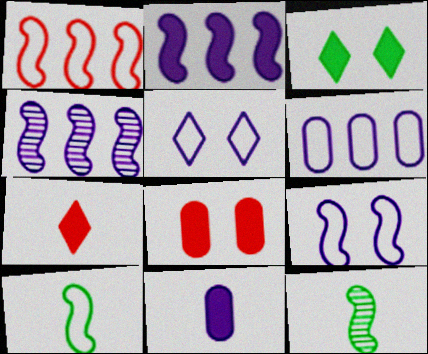[[1, 9, 10], 
[4, 5, 11]]